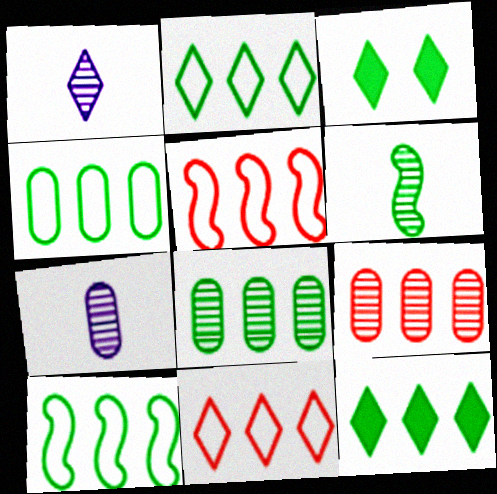[[1, 3, 11], 
[2, 4, 10], 
[3, 4, 6], 
[3, 5, 7], 
[8, 10, 12]]